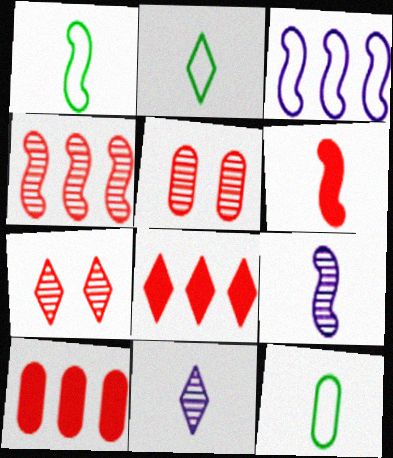[[1, 2, 12], 
[1, 6, 9], 
[6, 11, 12]]